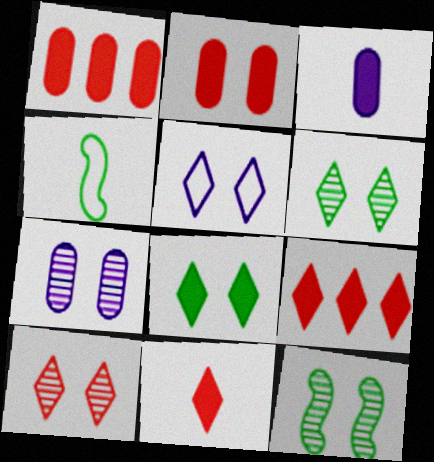[[2, 5, 12], 
[4, 7, 9], 
[5, 8, 10], 
[7, 10, 12]]